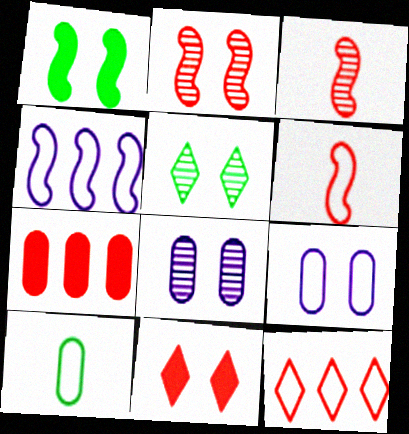[[1, 3, 4], 
[2, 5, 8], 
[7, 8, 10]]